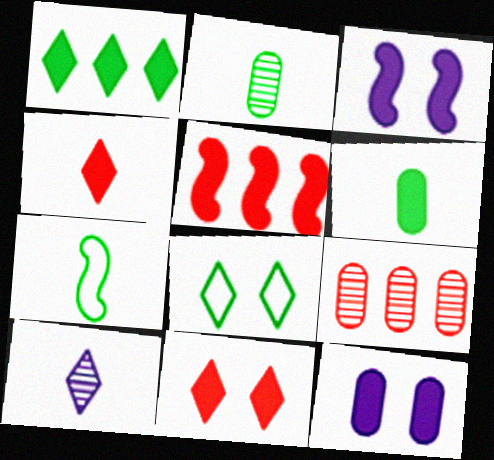[]